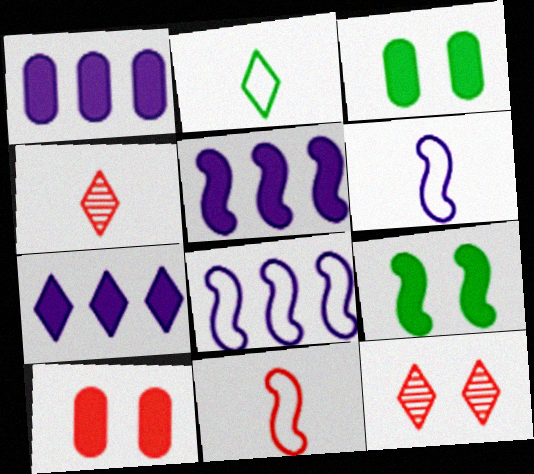[[1, 5, 7], 
[2, 7, 12], 
[3, 4, 8]]